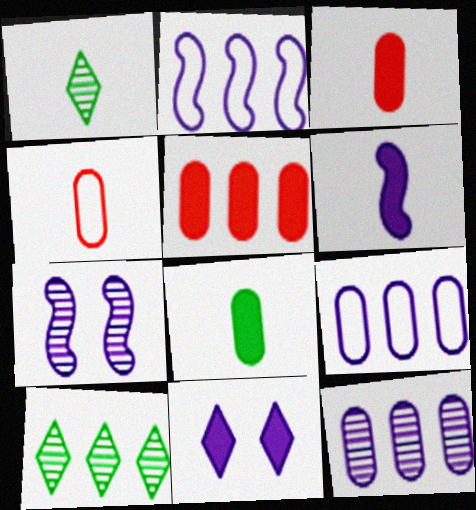[[1, 4, 6], 
[2, 5, 10], 
[2, 6, 7]]